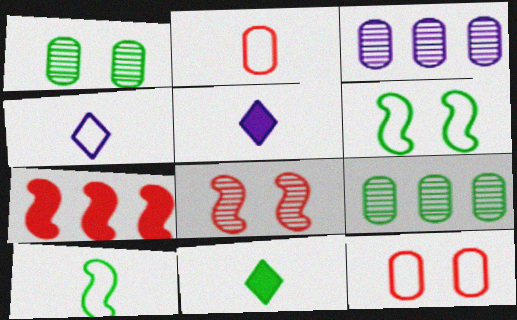[[1, 4, 7], 
[2, 4, 10], 
[6, 9, 11]]